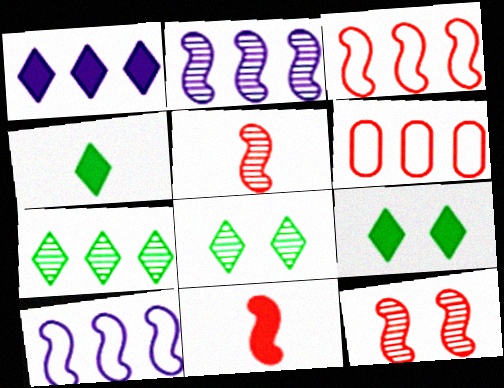[[3, 11, 12]]